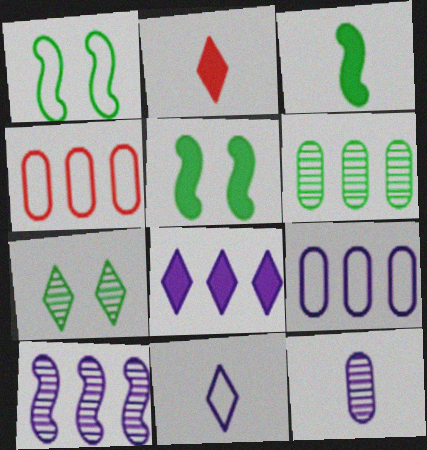[[1, 4, 11], 
[8, 9, 10]]